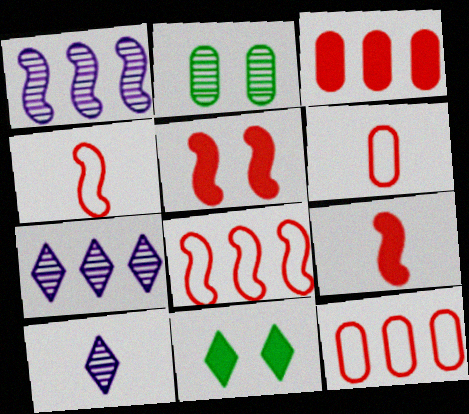[[1, 6, 11]]